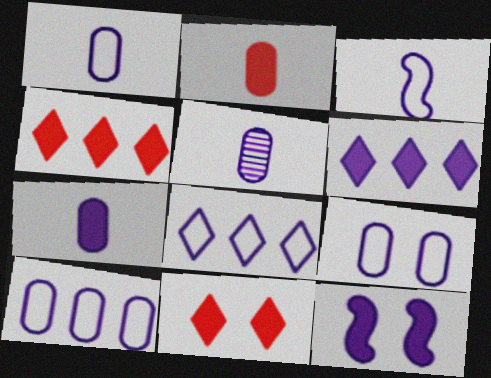[[1, 5, 7], 
[1, 9, 10], 
[3, 8, 9], 
[5, 8, 12], 
[6, 7, 12]]